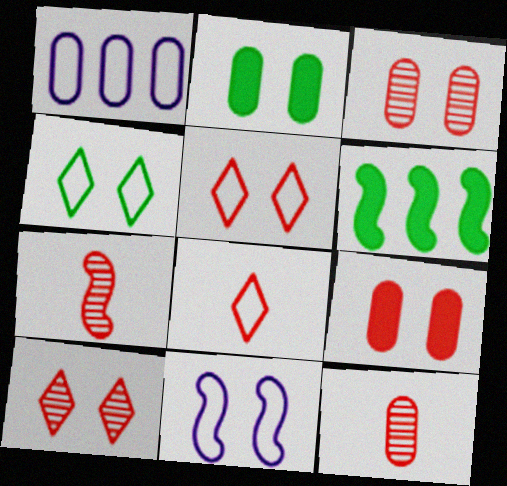[[1, 2, 12], 
[2, 10, 11], 
[6, 7, 11]]